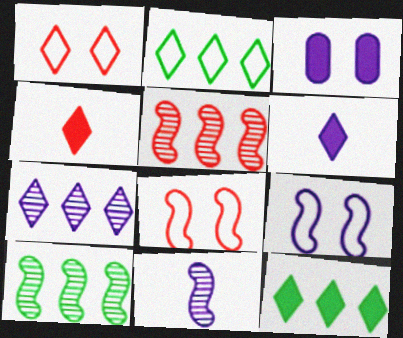[]